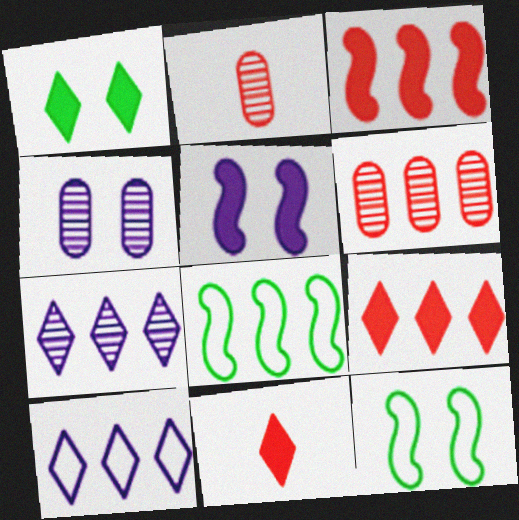[[4, 8, 11]]